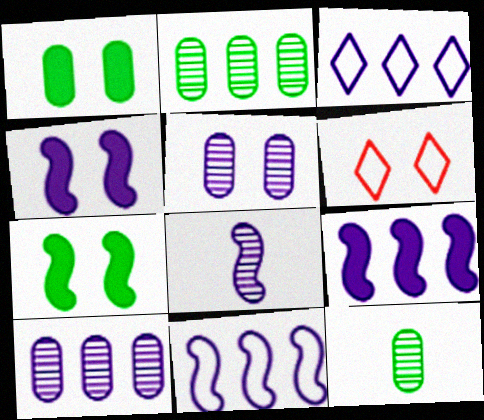[[3, 9, 10], 
[4, 8, 11], 
[5, 6, 7], 
[6, 9, 12]]